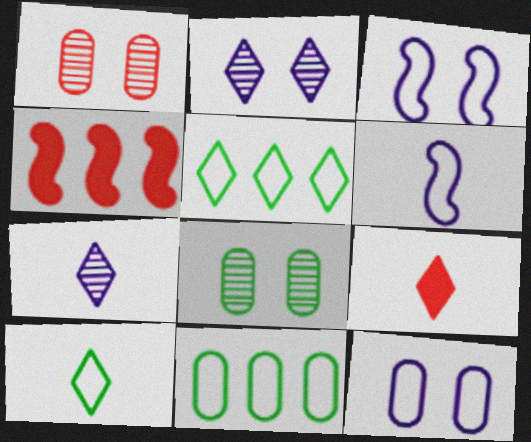[[2, 5, 9], 
[7, 9, 10]]